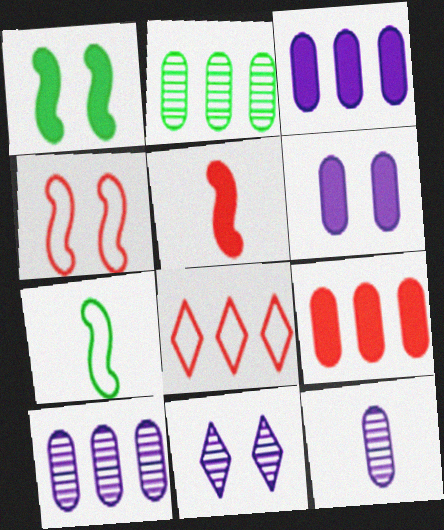[[1, 8, 12], 
[7, 9, 11]]